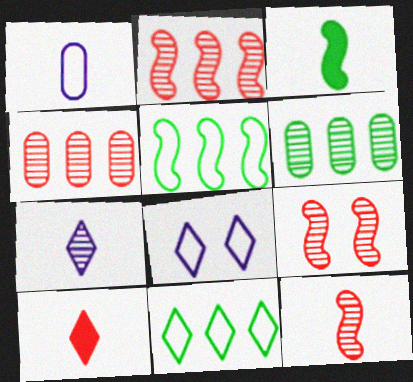[[2, 9, 12], 
[3, 4, 8], 
[6, 7, 9]]